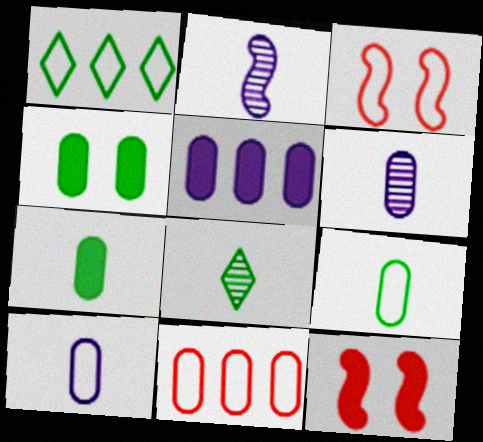[[1, 3, 10], 
[1, 6, 12], 
[3, 5, 8], 
[4, 6, 11]]